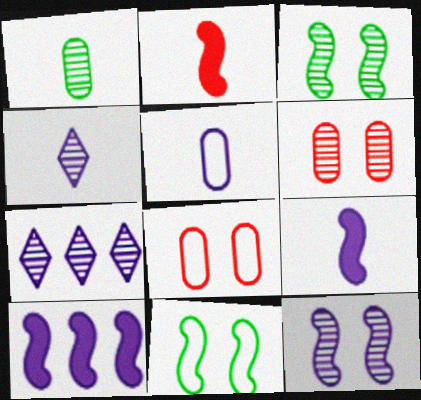[[4, 5, 9]]